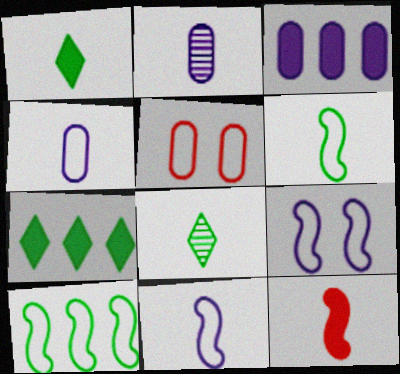[[4, 8, 12]]